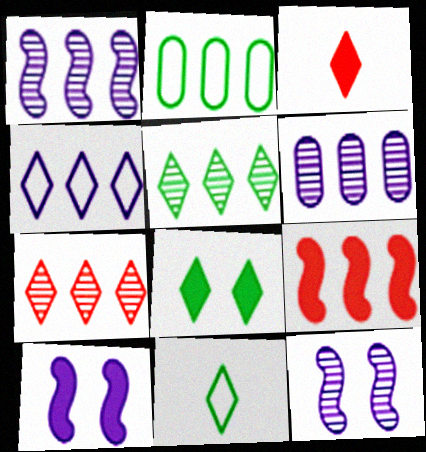[[2, 3, 12], 
[5, 8, 11]]